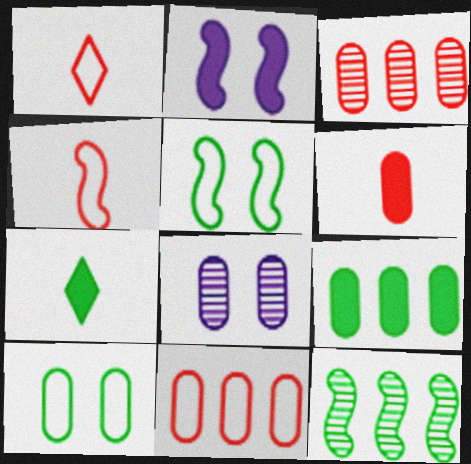[[2, 4, 12], 
[7, 10, 12]]